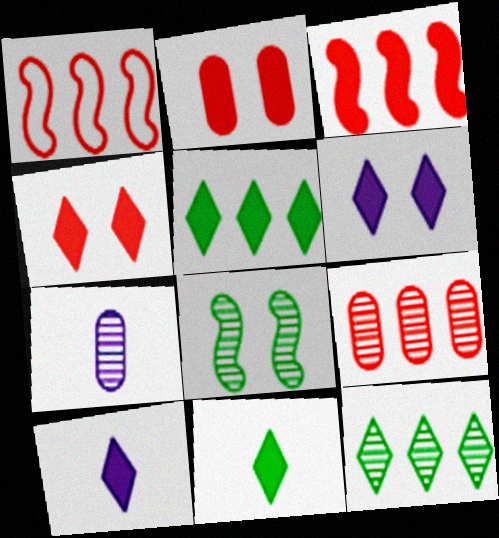[[4, 5, 10]]